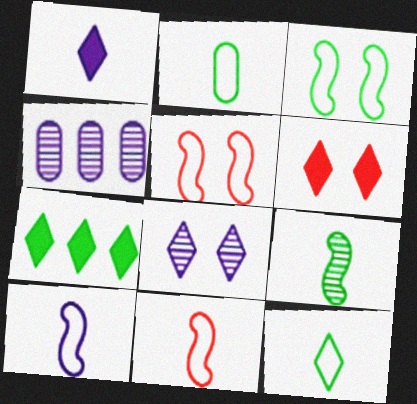[[1, 6, 7]]